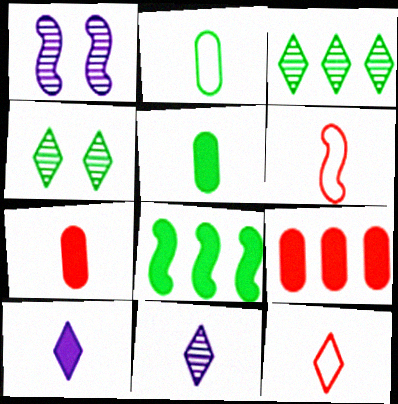[[1, 6, 8], 
[2, 4, 8], 
[5, 6, 11]]